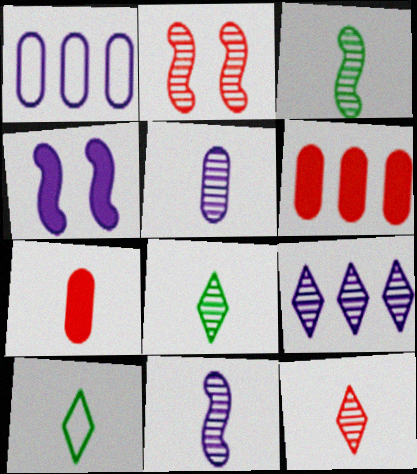[[3, 5, 12], 
[7, 10, 11]]